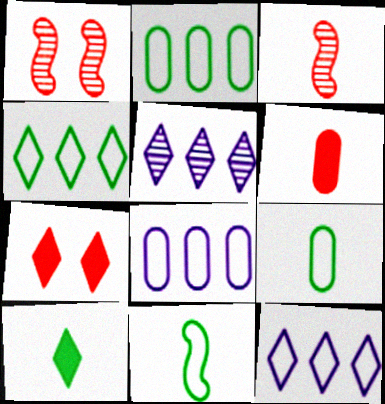[[1, 8, 10]]